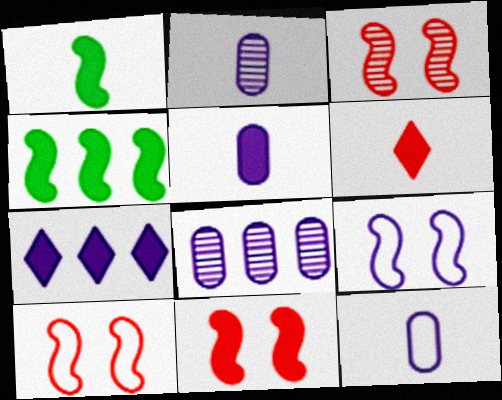[[1, 5, 6], 
[2, 5, 12], 
[2, 7, 9], 
[3, 10, 11]]